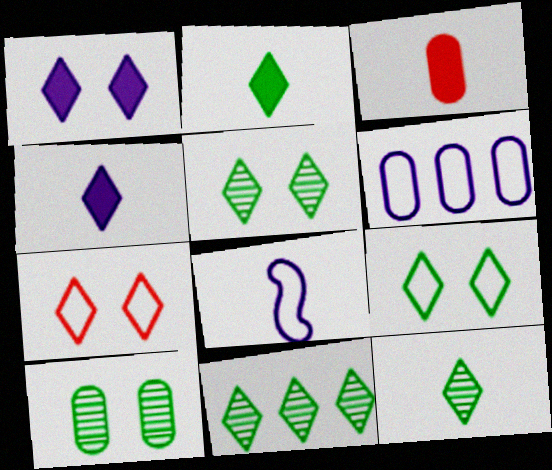[[1, 5, 7], 
[2, 9, 11], 
[3, 6, 10], 
[3, 8, 12], 
[4, 7, 11], 
[5, 11, 12]]